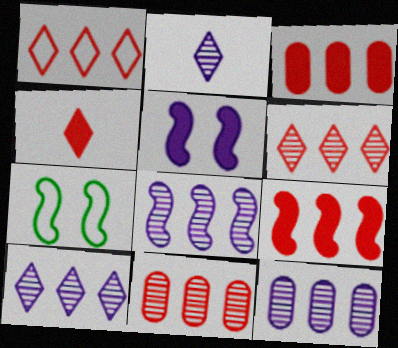[[1, 9, 11], 
[2, 3, 7], 
[4, 7, 12], 
[8, 10, 12]]